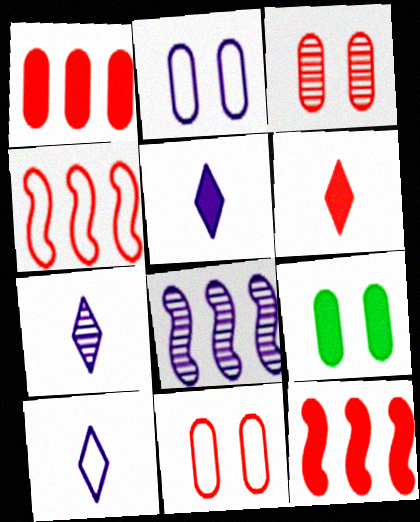[[2, 3, 9], 
[2, 5, 8], 
[3, 4, 6], 
[4, 7, 9], 
[5, 7, 10], 
[5, 9, 12]]